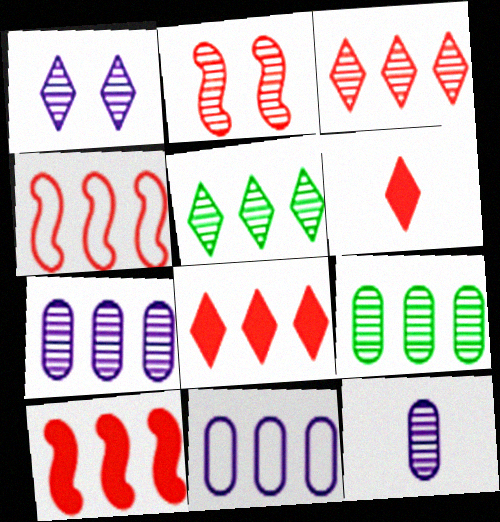[[2, 5, 12], 
[5, 10, 11]]